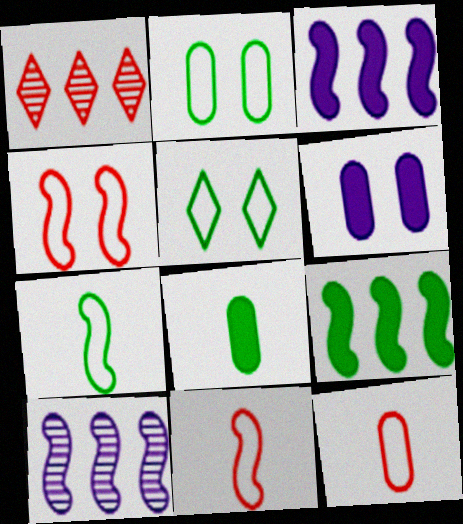[[1, 6, 7]]